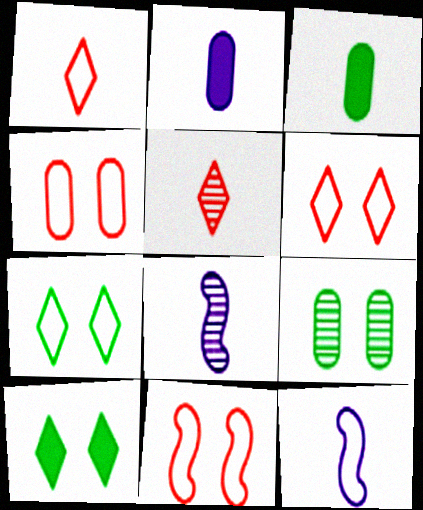[[1, 3, 8], 
[3, 5, 12], 
[4, 6, 11]]